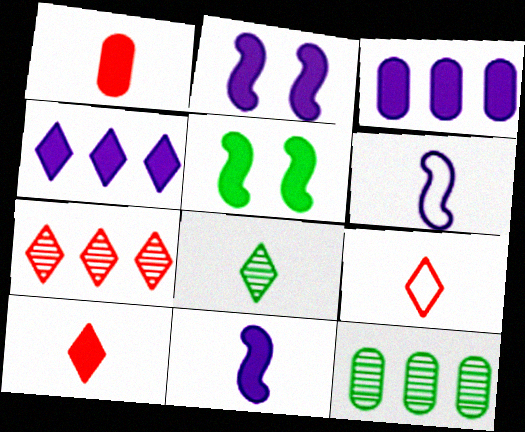[[1, 4, 5], 
[1, 6, 8], 
[2, 9, 12], 
[3, 5, 10]]